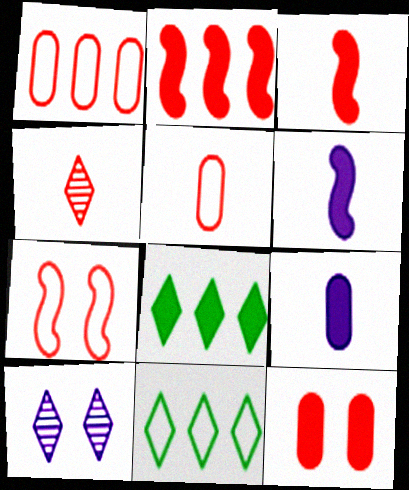[[3, 4, 5], 
[6, 8, 12]]